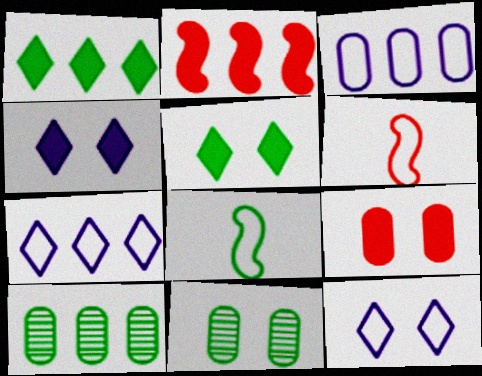[[1, 8, 11], 
[2, 7, 10], 
[4, 6, 10], 
[5, 8, 10]]